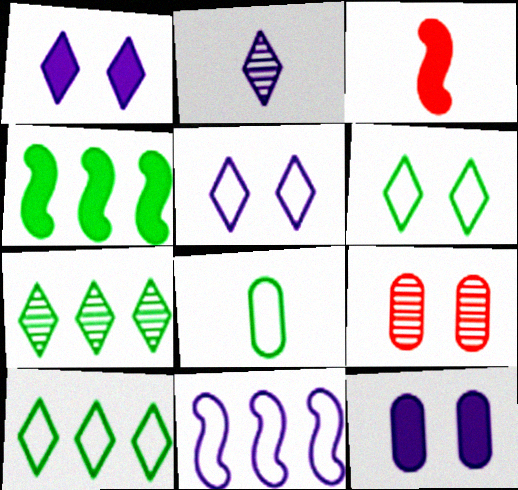[[2, 3, 8], 
[2, 11, 12]]